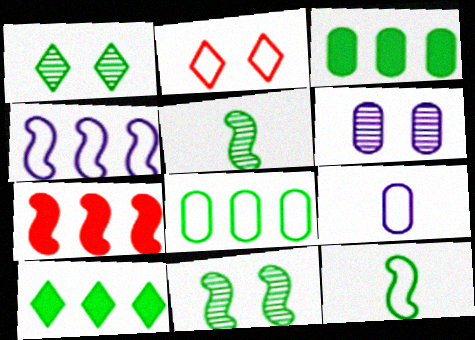[[1, 3, 12], 
[1, 7, 9]]